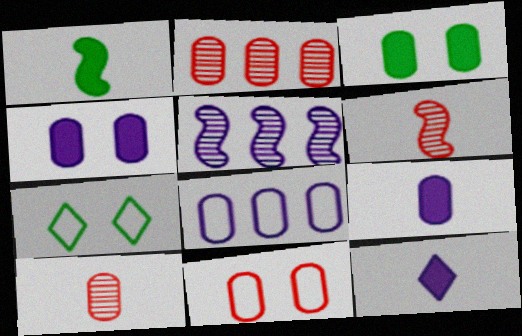[[3, 8, 10]]